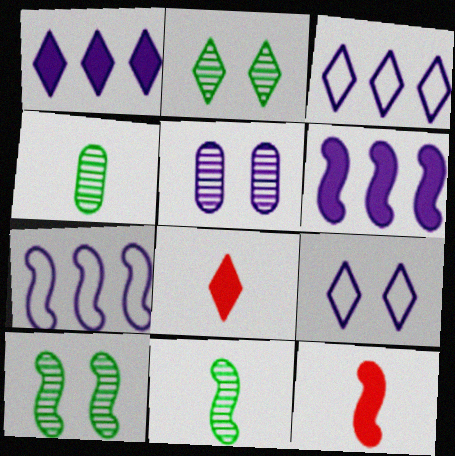[[2, 3, 8], 
[7, 10, 12]]